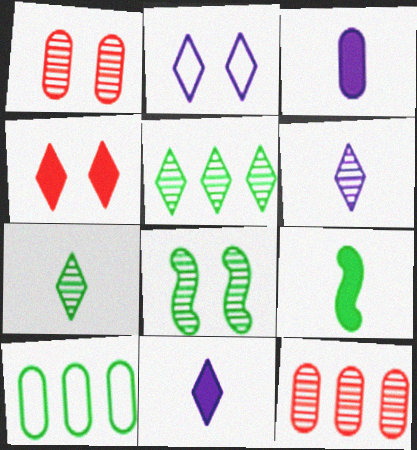[[1, 3, 10], 
[2, 9, 12], 
[6, 8, 12]]